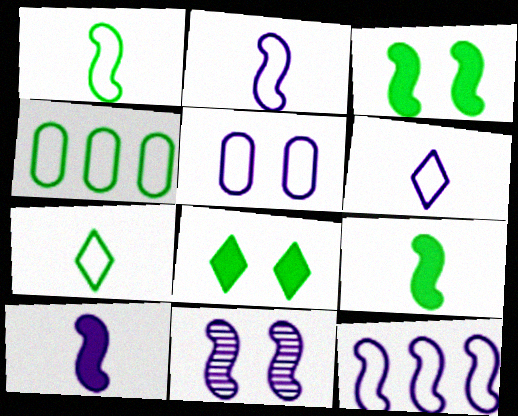[[5, 6, 12], 
[10, 11, 12]]